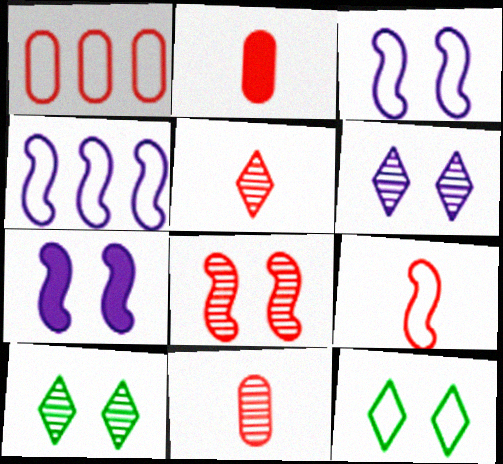[[2, 4, 10], 
[2, 5, 9]]